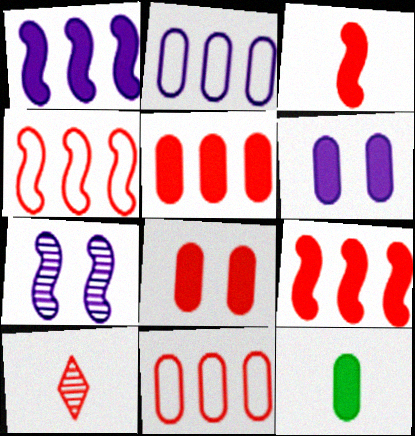[[4, 8, 10], 
[5, 6, 12]]